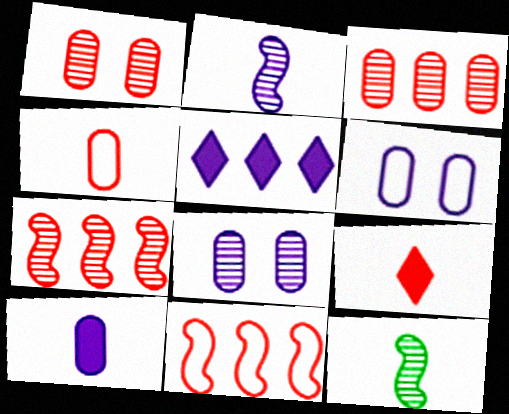[[1, 9, 11], 
[2, 5, 6]]